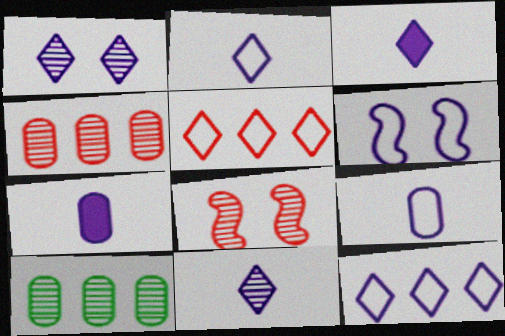[[1, 3, 12], 
[2, 3, 11], 
[6, 9, 12], 
[8, 10, 11]]